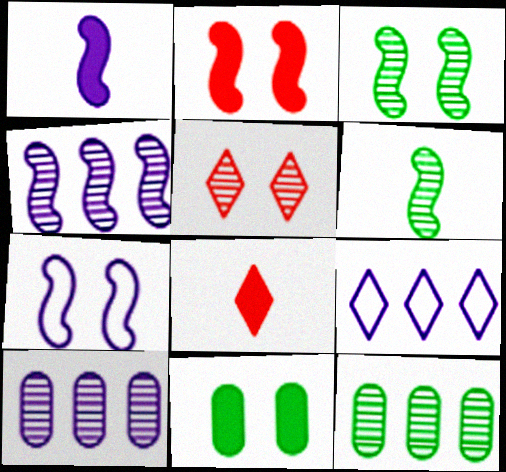[[1, 4, 7], 
[2, 3, 7], 
[5, 6, 10], 
[5, 7, 11], 
[7, 8, 12]]